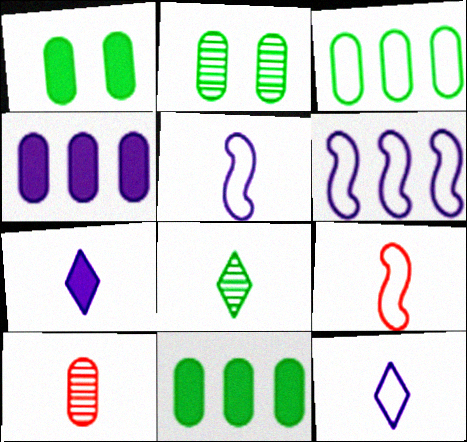[]